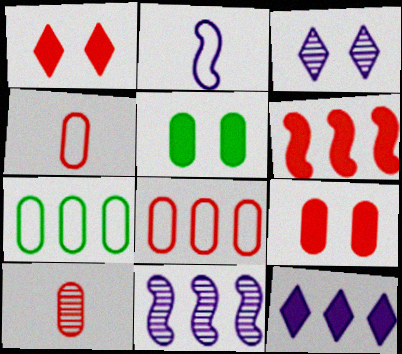[[8, 9, 10]]